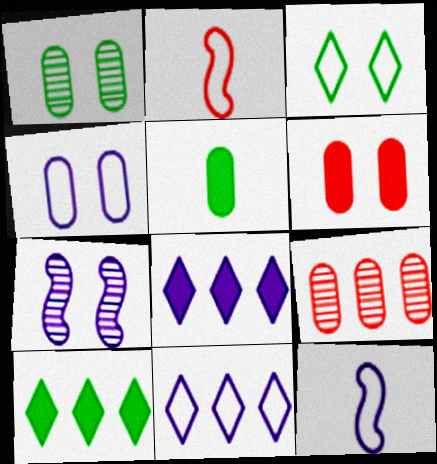[[1, 2, 8], 
[1, 4, 6], 
[3, 6, 7], 
[4, 5, 9], 
[4, 11, 12]]